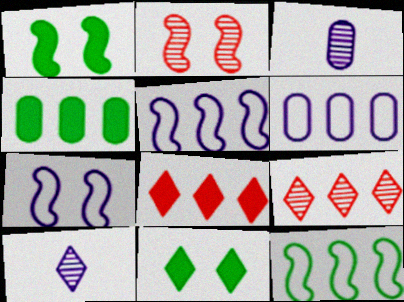[[1, 2, 7], 
[4, 5, 9]]